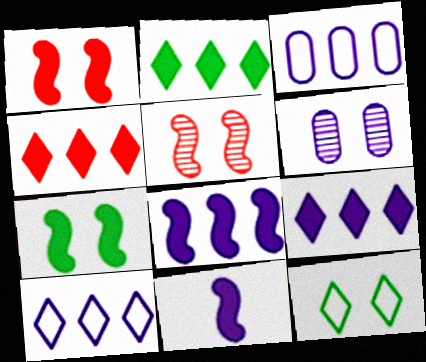[[1, 6, 12], 
[2, 4, 9], 
[6, 10, 11]]